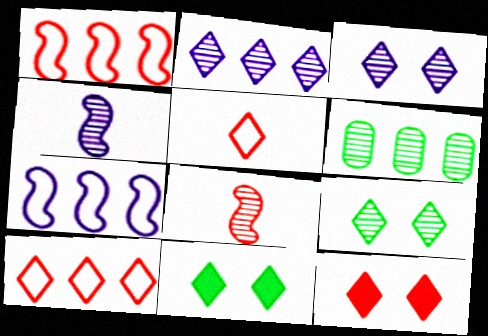[[2, 5, 11], 
[3, 6, 8]]